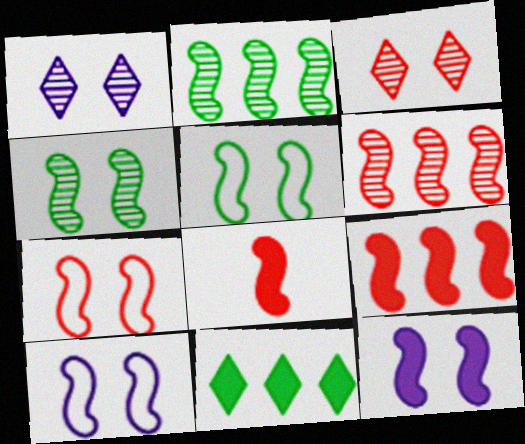[[2, 8, 10], 
[4, 7, 12], 
[5, 7, 10], 
[6, 7, 8]]